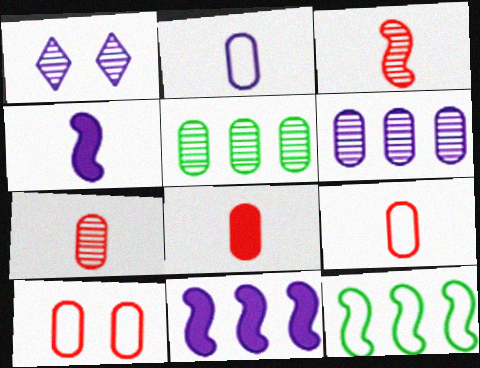[[1, 2, 11], 
[1, 3, 5], 
[1, 8, 12], 
[7, 8, 9]]